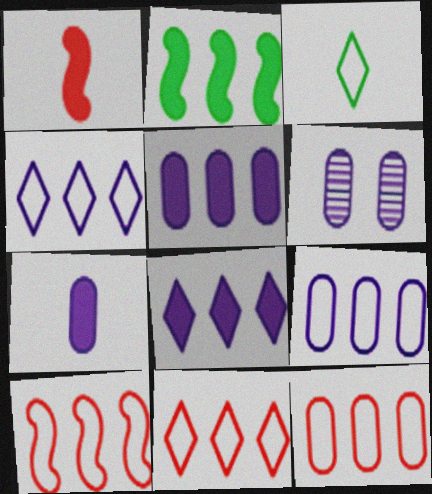[[6, 7, 9], 
[10, 11, 12]]